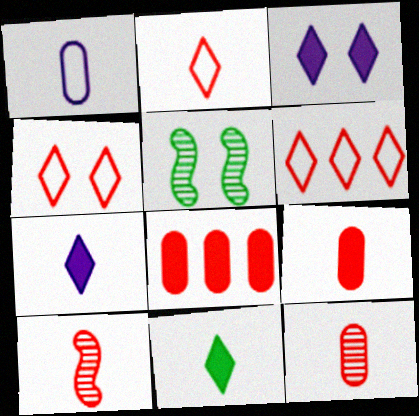[[1, 10, 11], 
[2, 4, 6], 
[2, 9, 10], 
[4, 8, 10]]